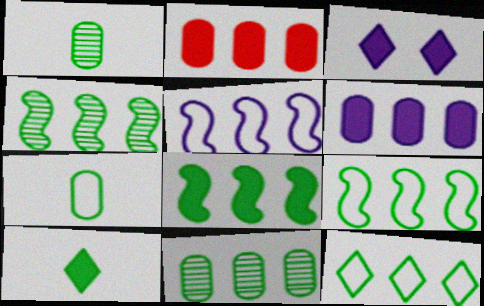[[4, 8, 9], 
[8, 11, 12]]